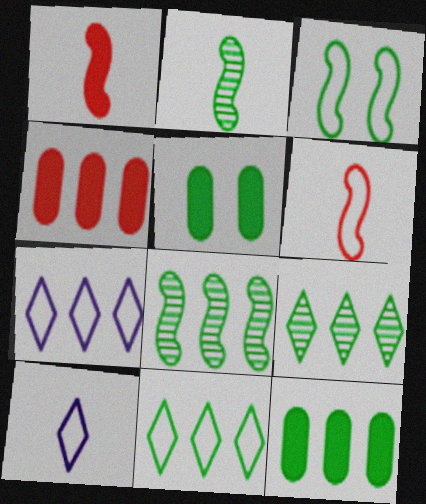[[2, 5, 11], 
[4, 7, 8], 
[8, 11, 12]]